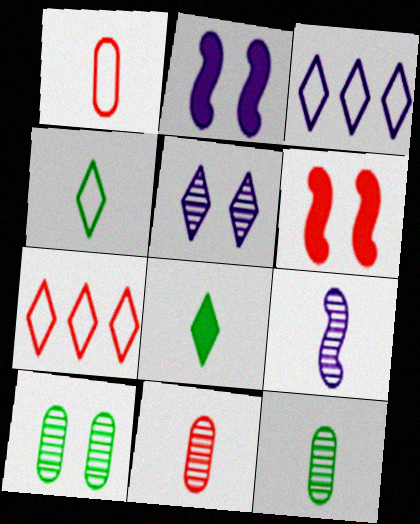[[1, 8, 9], 
[2, 7, 12], 
[3, 6, 12], 
[5, 7, 8], 
[6, 7, 11]]